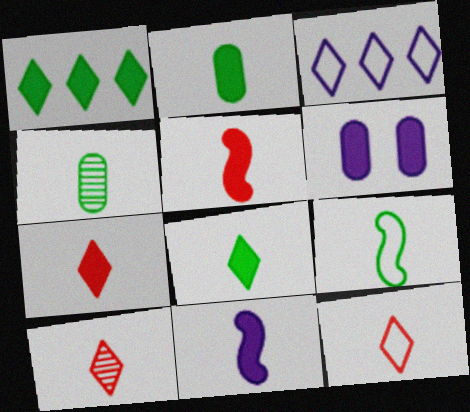[[1, 5, 6], 
[2, 7, 11], 
[4, 8, 9], 
[4, 11, 12], 
[7, 10, 12]]